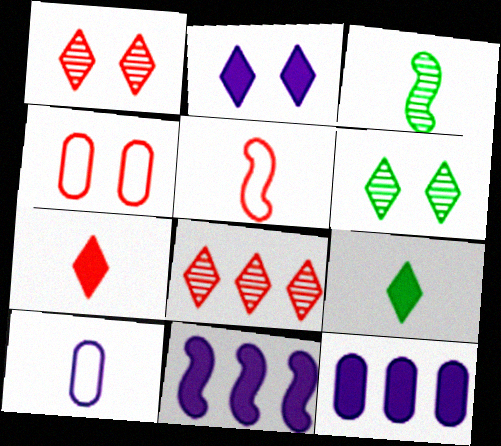[[3, 7, 10], 
[5, 6, 12]]